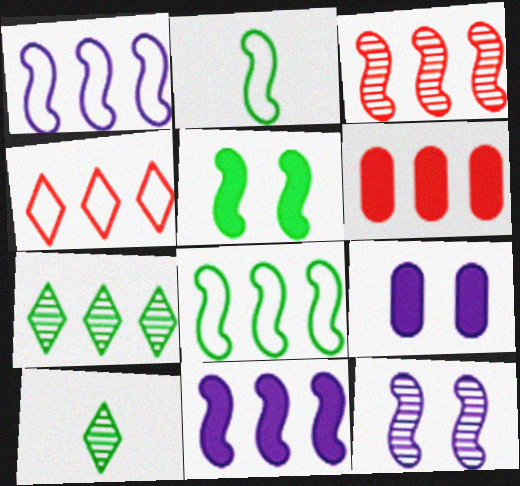[[1, 6, 7], 
[3, 4, 6], 
[3, 8, 11]]